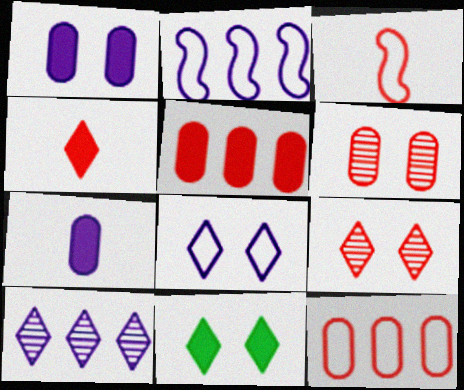[[3, 5, 9], 
[8, 9, 11]]